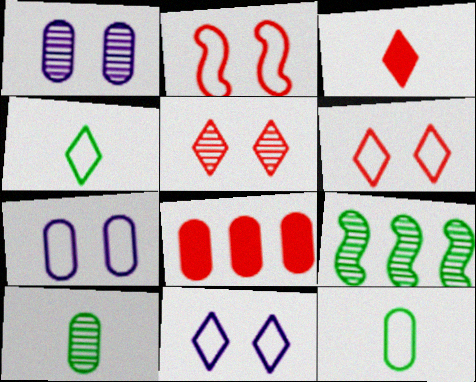[[1, 8, 12], 
[3, 7, 9], 
[7, 8, 10]]